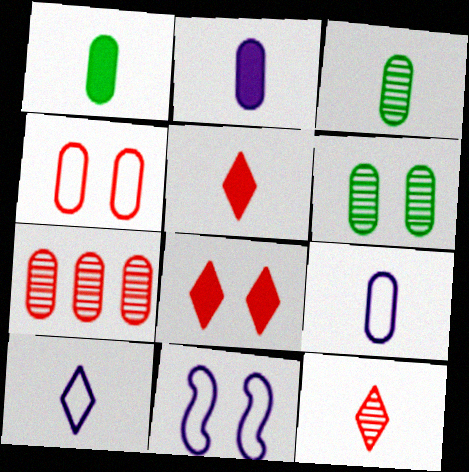[[6, 8, 11]]